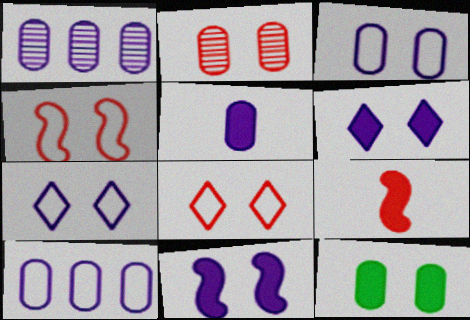[[1, 3, 5], 
[2, 3, 12]]